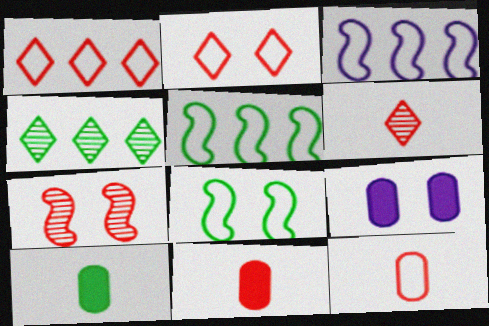[[1, 7, 11], 
[4, 8, 10], 
[5, 6, 9]]